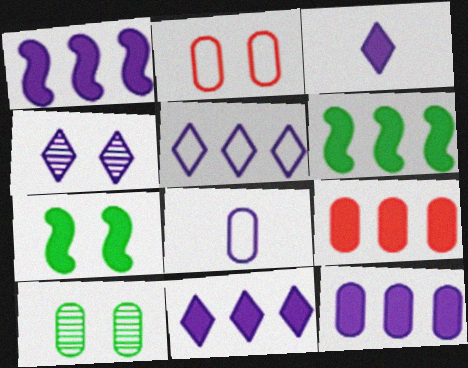[[1, 4, 8], 
[1, 11, 12], 
[2, 4, 7], 
[3, 4, 5], 
[3, 7, 9], 
[6, 9, 11], 
[8, 9, 10]]